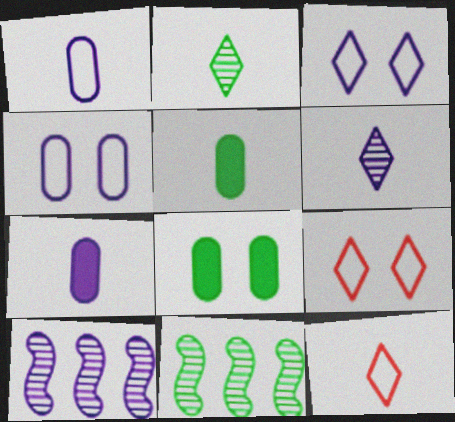[[3, 7, 10], 
[5, 9, 10], 
[7, 9, 11], 
[8, 10, 12]]